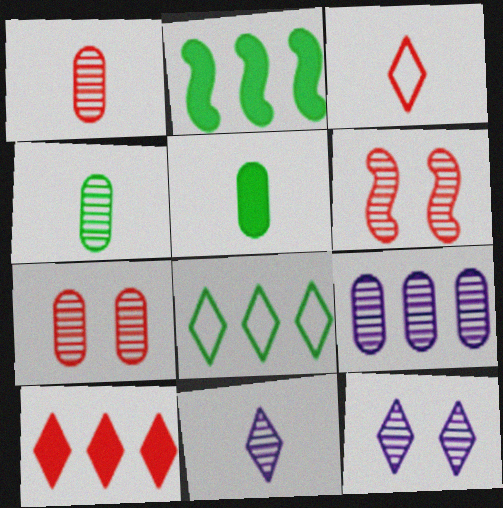[[4, 7, 9]]